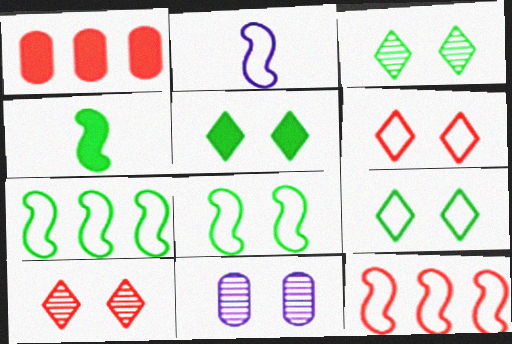[[1, 2, 3], 
[2, 8, 12], 
[3, 5, 9]]